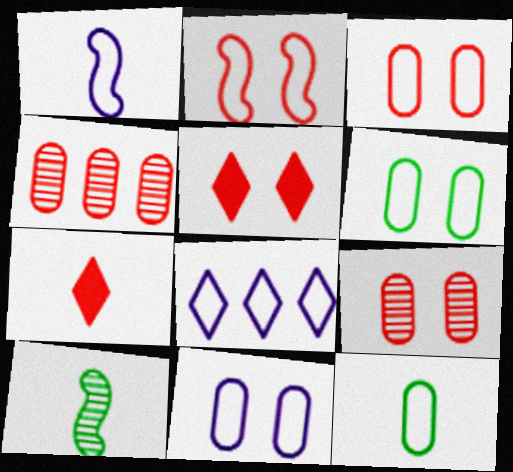[[1, 8, 11], 
[2, 4, 7], 
[2, 5, 9], 
[2, 8, 12], 
[3, 6, 11]]